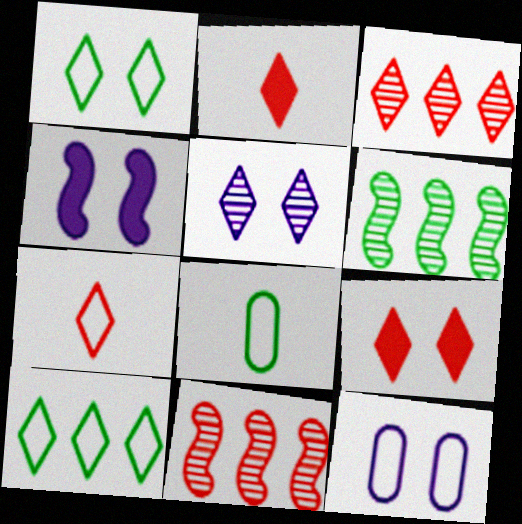[[1, 5, 9], 
[2, 5, 10], 
[2, 6, 12], 
[3, 4, 8], 
[3, 7, 9], 
[4, 5, 12]]